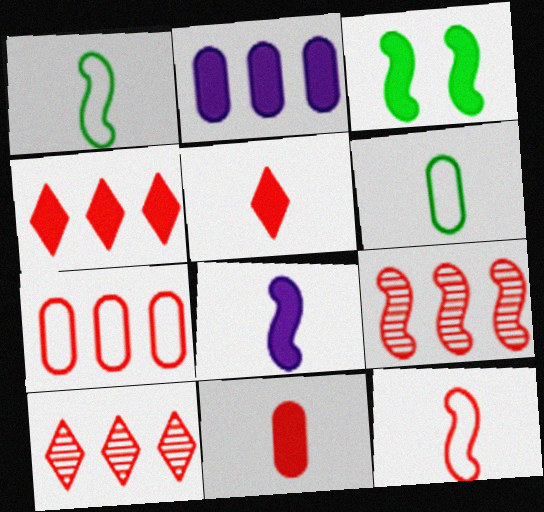[[2, 3, 5], 
[4, 7, 9]]